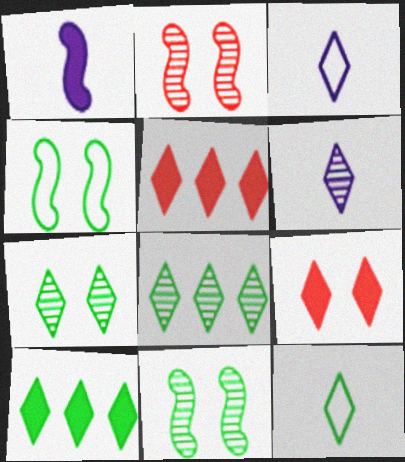[[3, 5, 7], 
[3, 8, 9], 
[7, 10, 12]]